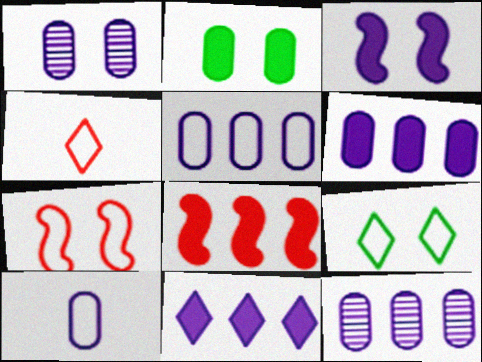[[1, 6, 10], 
[5, 6, 12]]